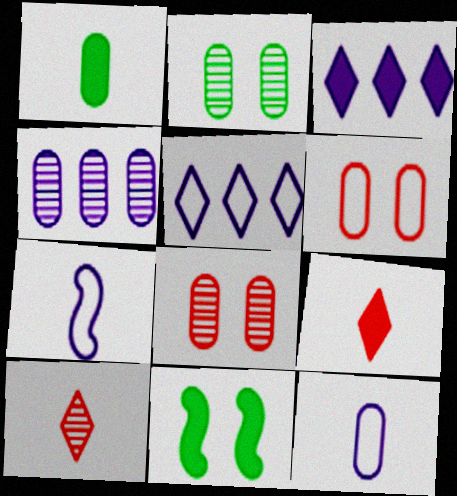[[1, 4, 6], 
[1, 7, 10]]